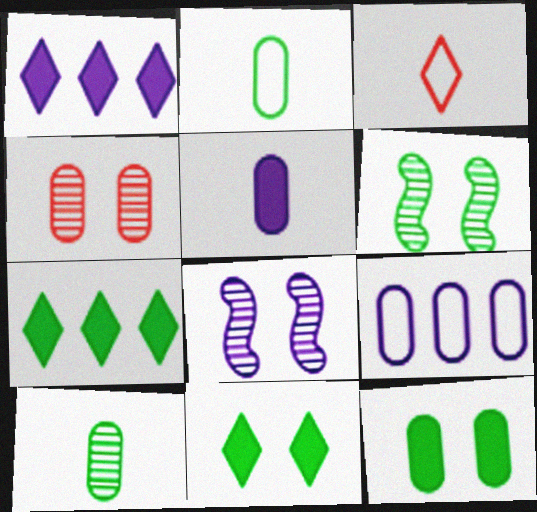[[2, 6, 7]]